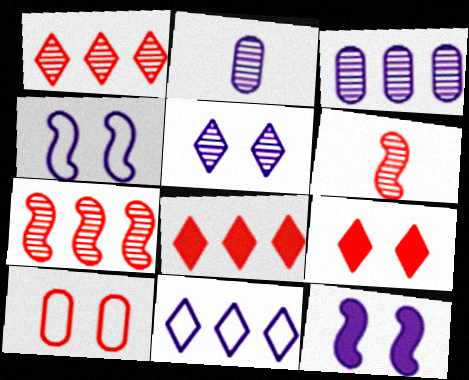[[2, 11, 12], 
[6, 8, 10]]